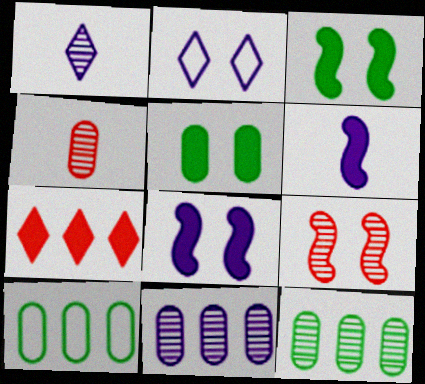[[1, 9, 12], 
[2, 5, 9], 
[2, 6, 11], 
[5, 6, 7]]